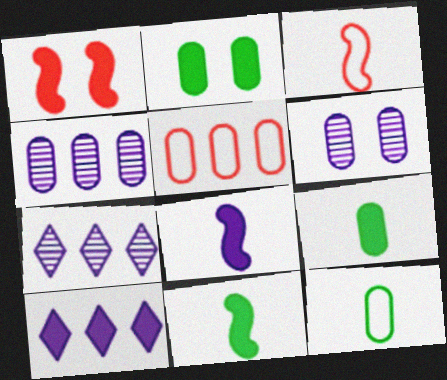[[1, 7, 12], 
[1, 9, 10], 
[2, 3, 7], 
[5, 6, 9]]